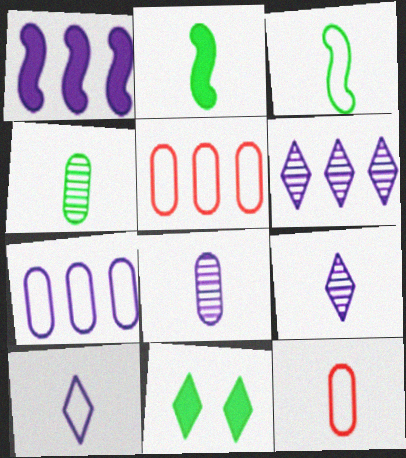[[1, 6, 7], 
[2, 9, 12], 
[3, 10, 12]]